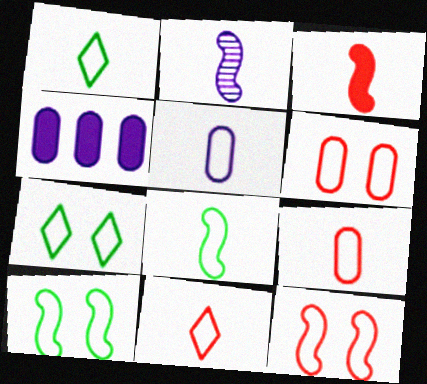[[2, 3, 8], 
[5, 8, 11]]